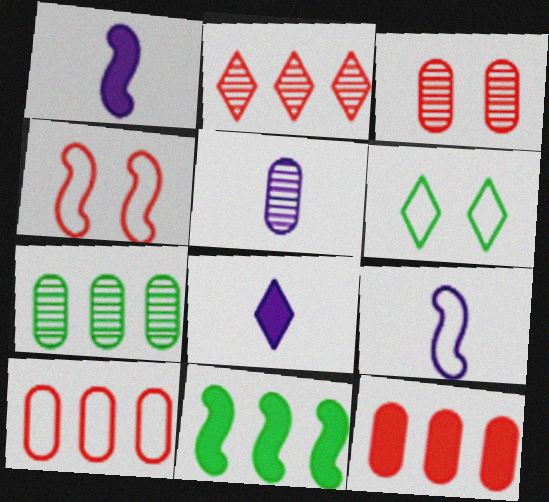[[2, 6, 8], 
[3, 5, 7], 
[4, 7, 8], 
[5, 8, 9], 
[6, 9, 10]]